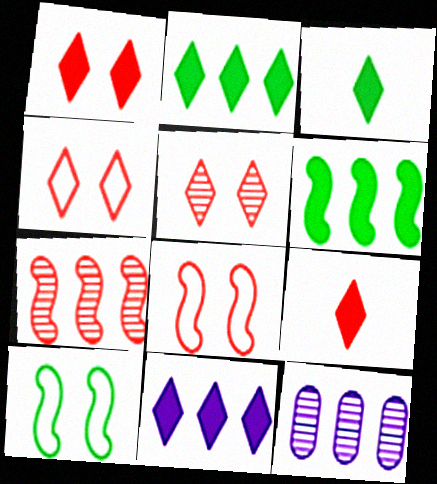[[1, 3, 11], 
[1, 4, 5], 
[3, 8, 12], 
[9, 10, 12]]